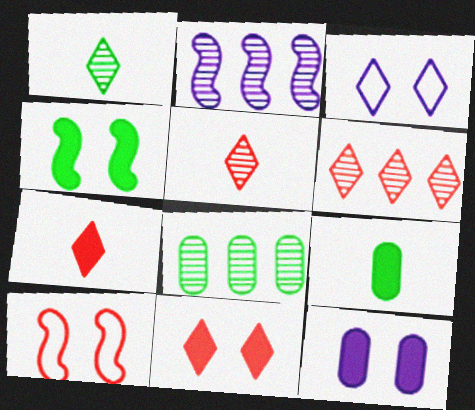[[2, 6, 8], 
[4, 11, 12]]